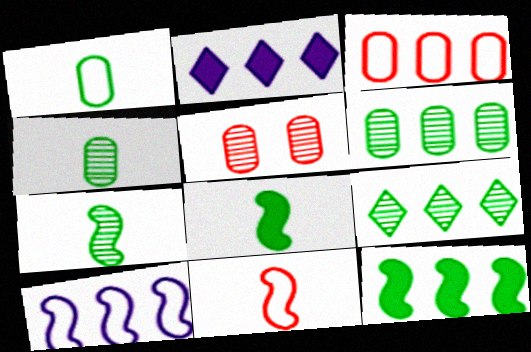[]